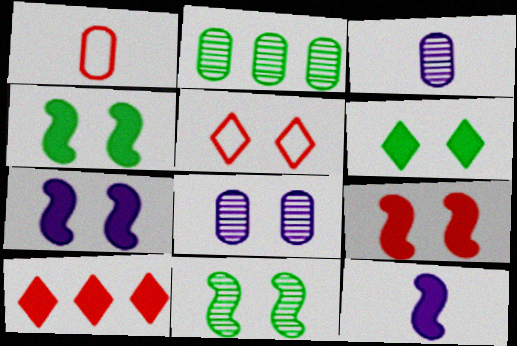[[2, 5, 12], 
[4, 5, 8], 
[4, 7, 9]]